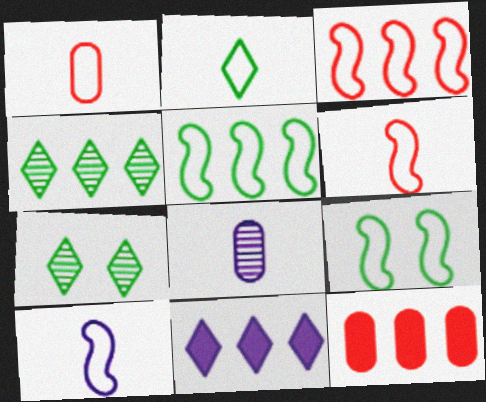[[1, 2, 10], 
[3, 9, 10], 
[7, 10, 12]]